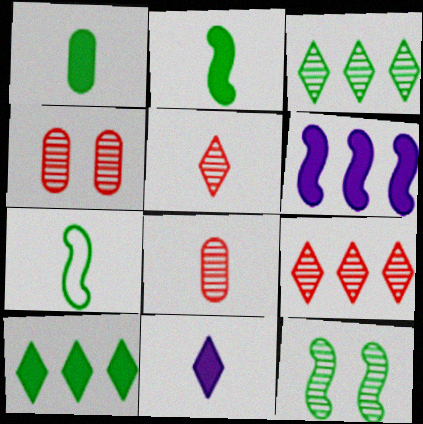[[7, 8, 11]]